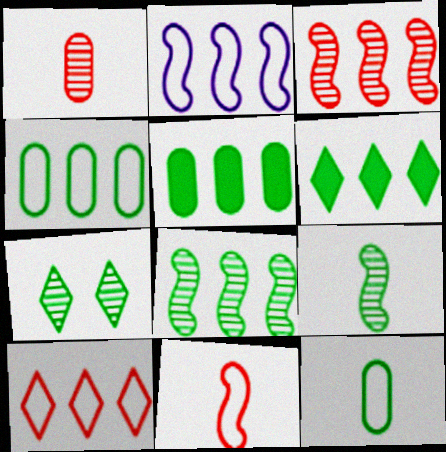[[2, 4, 10], 
[4, 6, 8]]